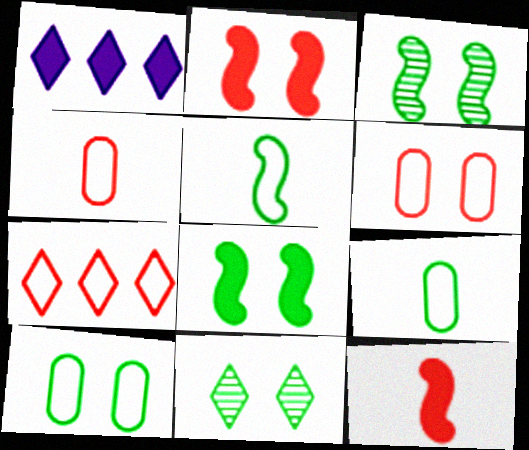[[1, 3, 4], 
[8, 10, 11]]